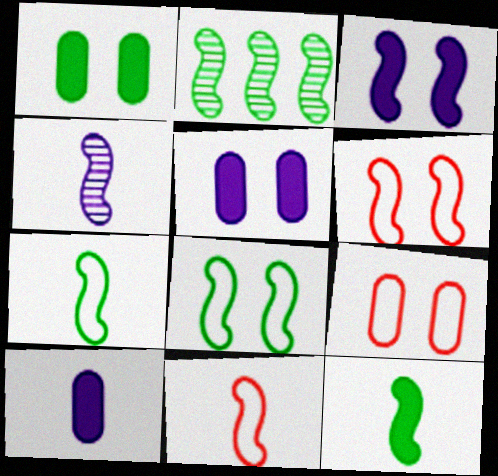[[2, 3, 11], 
[2, 8, 12], 
[4, 11, 12]]